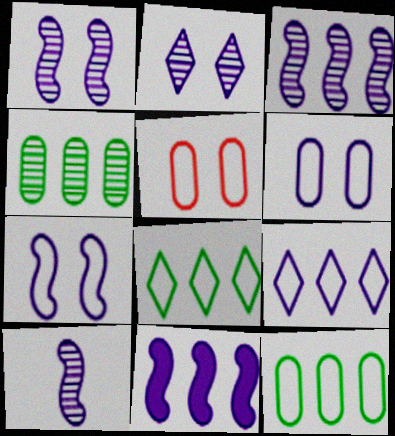[[1, 3, 10], 
[7, 10, 11]]